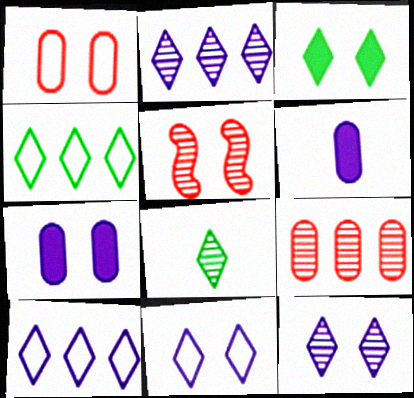[[3, 4, 8], 
[4, 5, 6]]